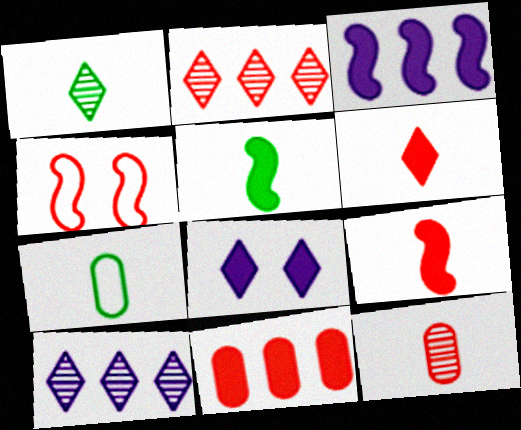[[1, 5, 7], 
[5, 8, 11]]